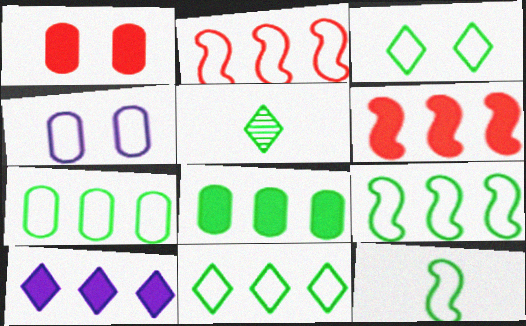[[3, 7, 12], 
[4, 5, 6], 
[6, 8, 10], 
[7, 9, 11]]